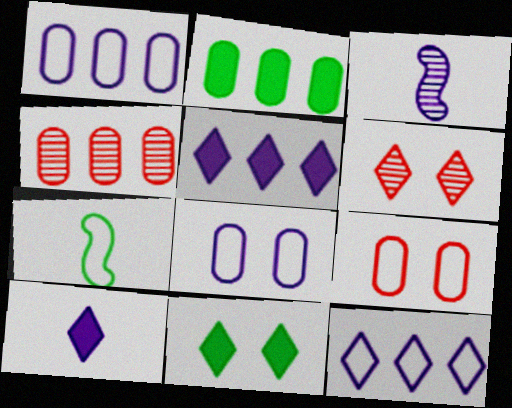[[1, 2, 4], 
[3, 5, 8], 
[7, 9, 12]]